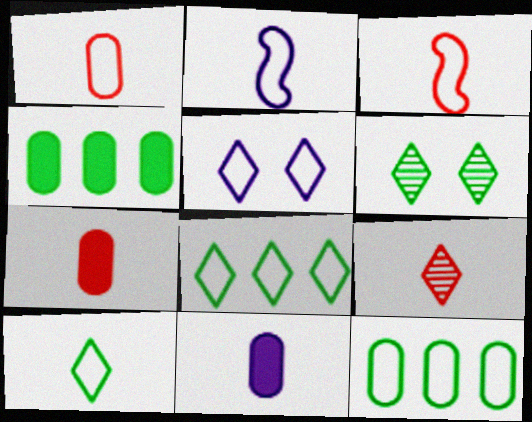[[1, 2, 10], 
[3, 5, 12], 
[3, 7, 9]]